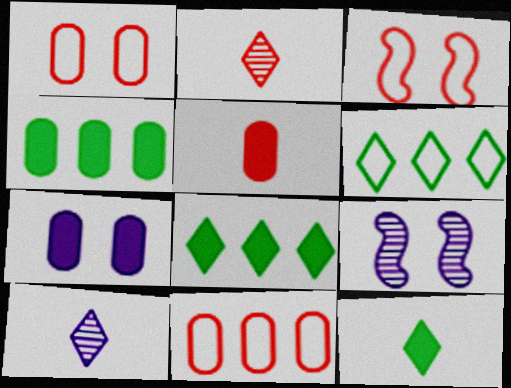[[3, 4, 10], 
[4, 5, 7], 
[5, 6, 9], 
[9, 11, 12]]